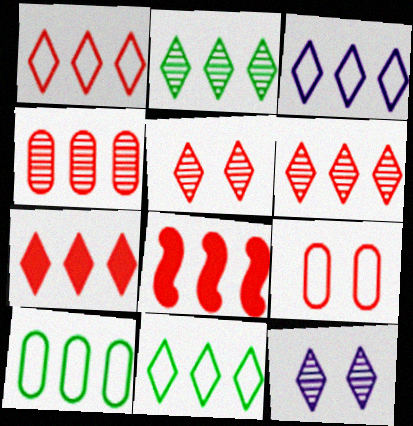[[1, 3, 11], 
[1, 4, 8], 
[1, 6, 7], 
[2, 3, 7]]